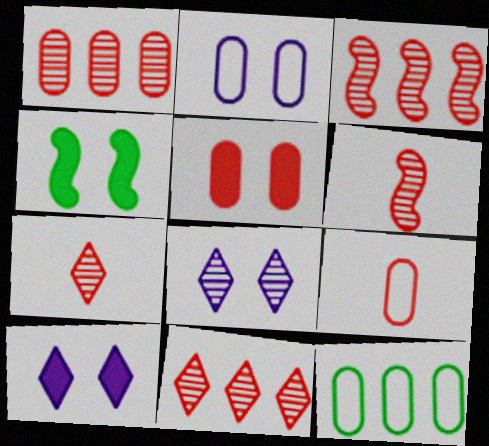[[1, 3, 11], 
[1, 5, 9], 
[2, 9, 12], 
[4, 5, 10], 
[6, 10, 12]]